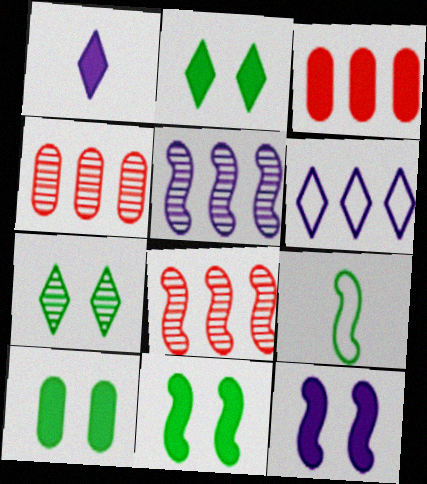[[1, 3, 11], 
[2, 10, 11], 
[8, 9, 12]]